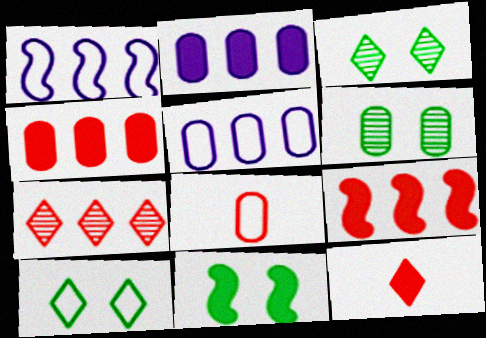[[1, 6, 12], 
[1, 8, 10], 
[2, 6, 8], 
[2, 11, 12], 
[6, 10, 11]]